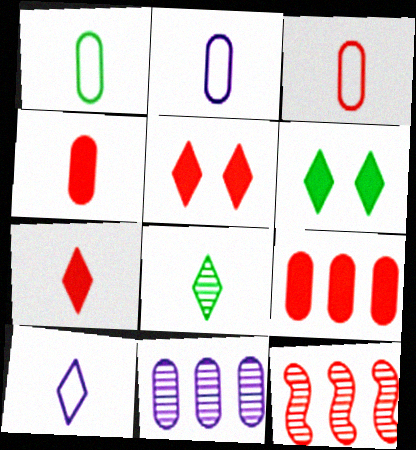[[1, 2, 3], 
[2, 6, 12], 
[3, 5, 12], 
[7, 8, 10]]